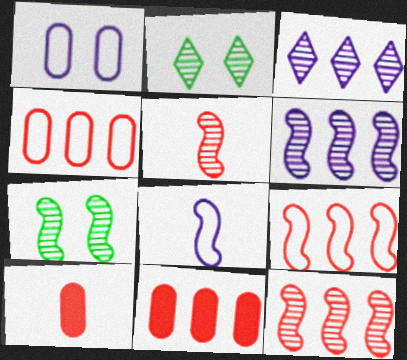[[2, 8, 11], 
[5, 6, 7]]